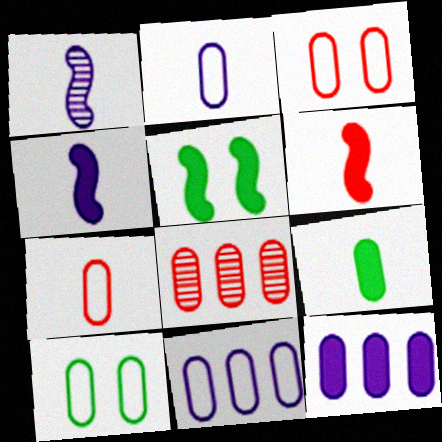[[7, 10, 11]]